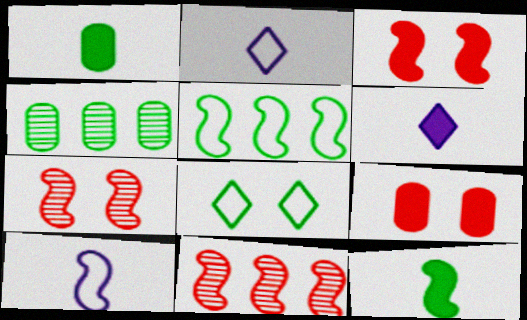[[2, 3, 4], 
[4, 8, 12]]